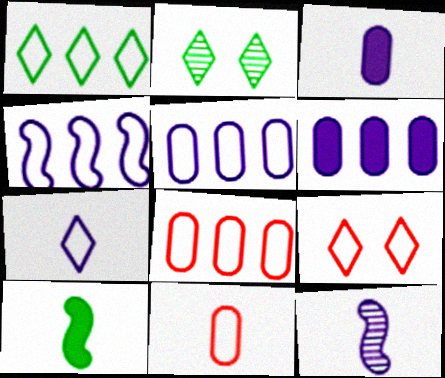[[1, 4, 8], 
[1, 7, 9], 
[3, 7, 12]]